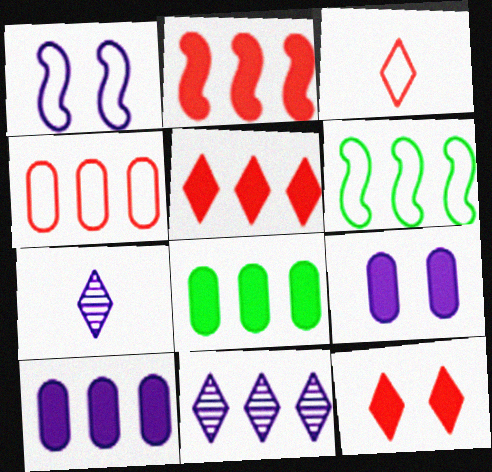[[1, 7, 10]]